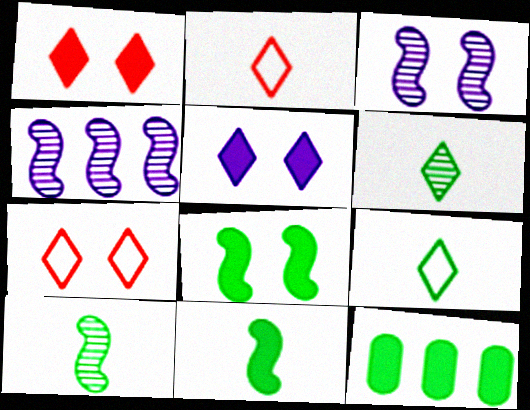[[2, 3, 12]]